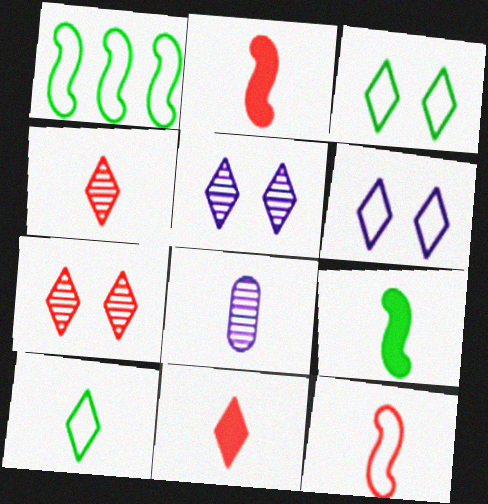[[2, 8, 10]]